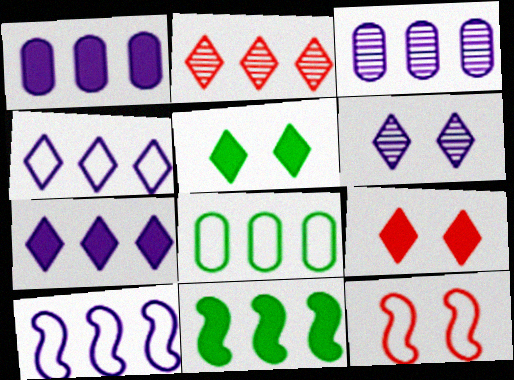[[3, 7, 10]]